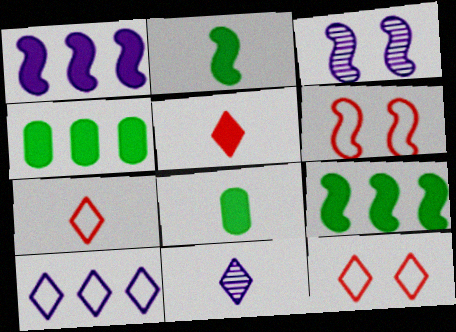[[3, 4, 7], 
[4, 6, 11]]